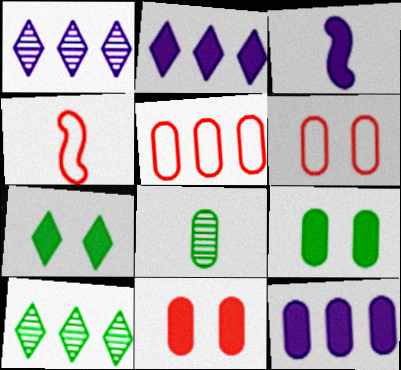[[1, 4, 9], 
[3, 6, 10], 
[6, 8, 12]]